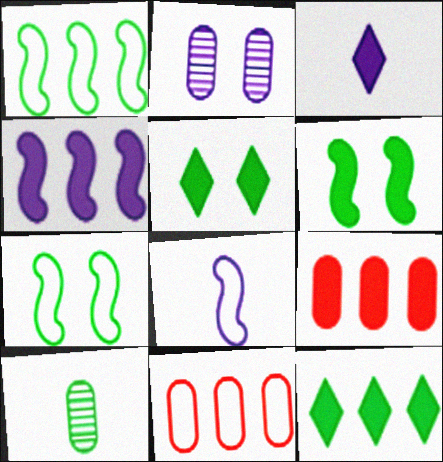[[1, 5, 10], 
[3, 6, 9], 
[4, 9, 12], 
[7, 10, 12]]